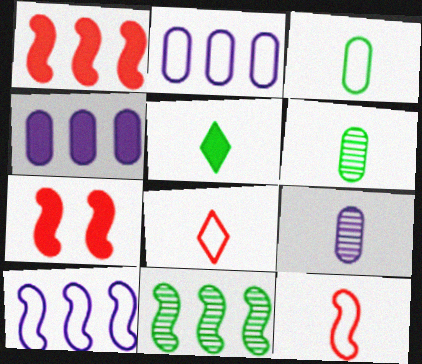[[1, 10, 11], 
[4, 5, 7], 
[5, 9, 12]]